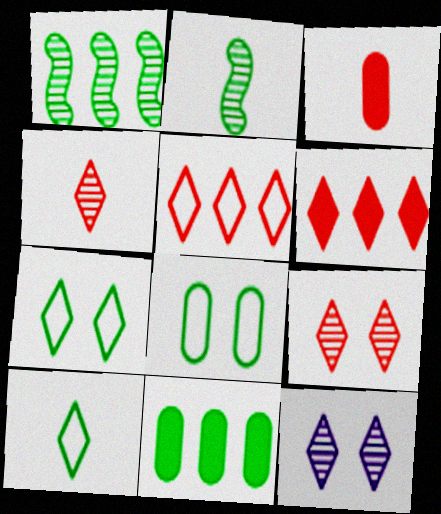[[2, 7, 11], 
[6, 10, 12]]